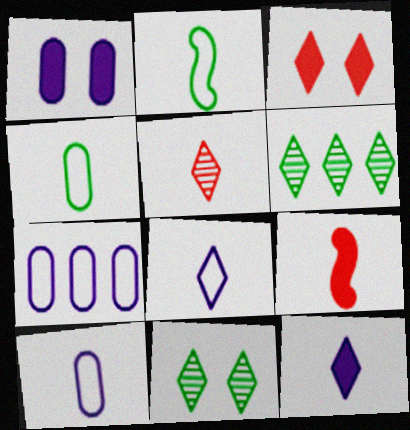[[3, 6, 8], 
[7, 9, 11]]